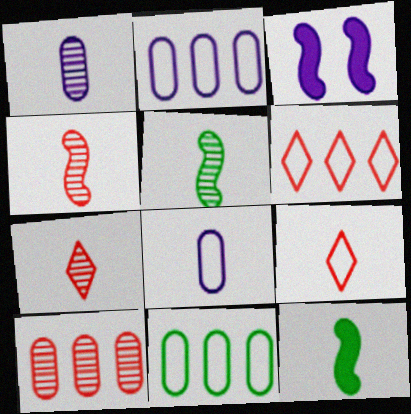[[1, 5, 7], 
[1, 9, 12], 
[3, 7, 11], 
[7, 8, 12]]